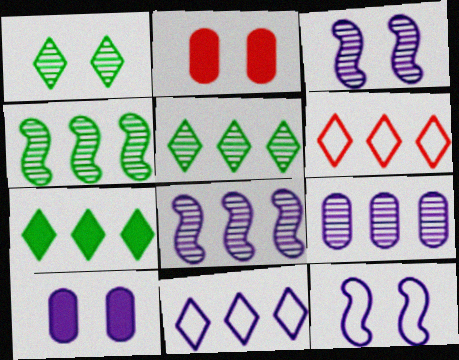[[1, 2, 12]]